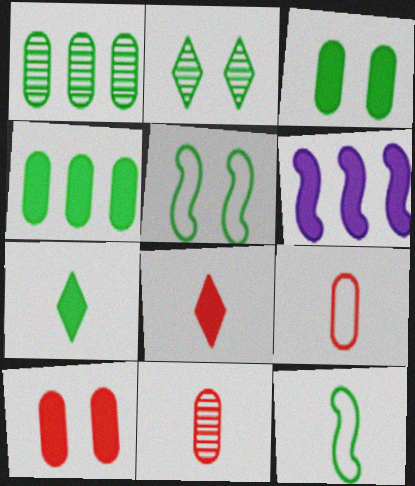[[1, 5, 7], 
[2, 3, 5], 
[2, 4, 12], 
[2, 6, 9], 
[3, 6, 8], 
[6, 7, 10]]